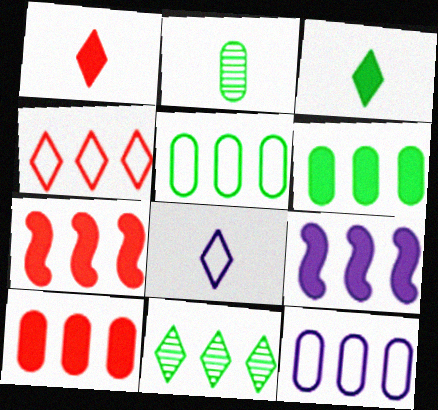[[7, 11, 12]]